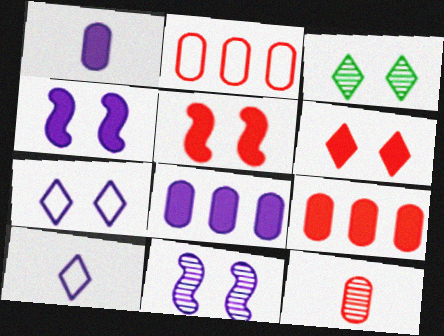[[3, 6, 7], 
[8, 10, 11]]